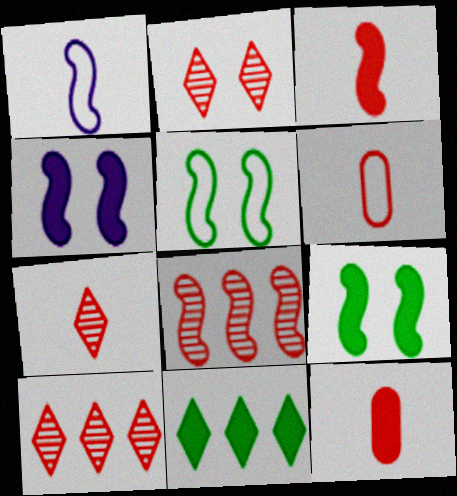[[1, 8, 9], 
[2, 7, 10], 
[3, 6, 7], 
[4, 11, 12]]